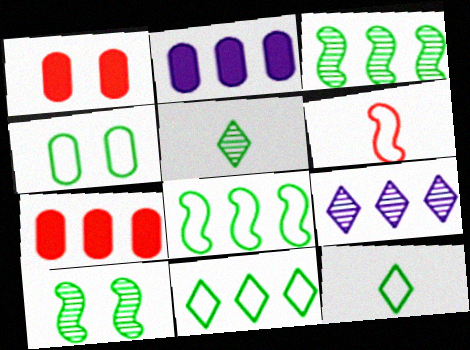[[4, 8, 12], 
[7, 8, 9]]